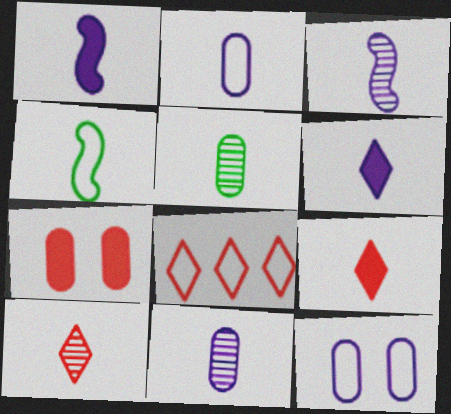[[2, 3, 6], 
[3, 5, 10], 
[4, 8, 12], 
[4, 9, 11]]